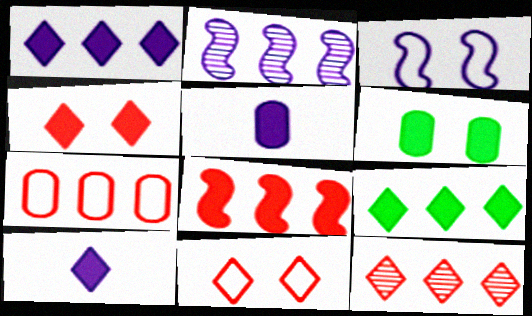[[2, 7, 9], 
[4, 9, 10], 
[6, 8, 10], 
[7, 8, 12]]